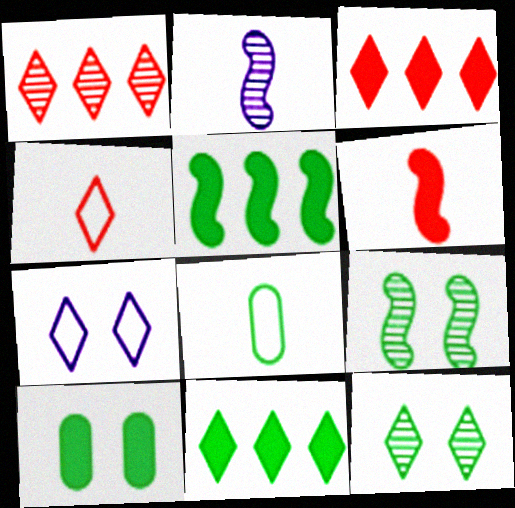[[5, 8, 12], 
[8, 9, 11]]